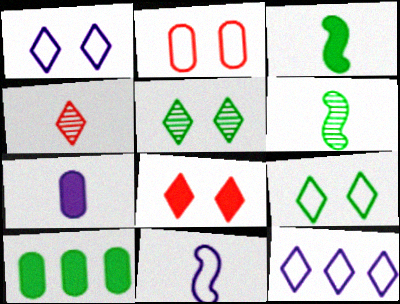[[1, 5, 8], 
[6, 9, 10]]